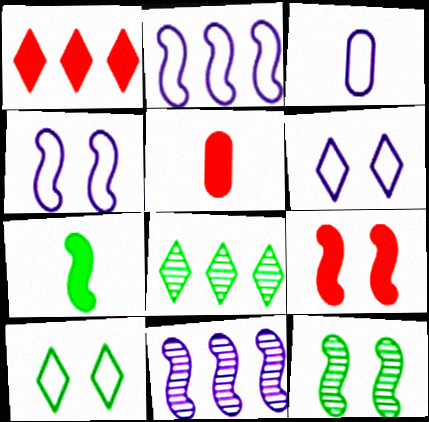[[1, 3, 12], 
[1, 5, 9], 
[2, 3, 6], 
[3, 8, 9], 
[4, 5, 8], 
[4, 9, 12], 
[5, 10, 11]]